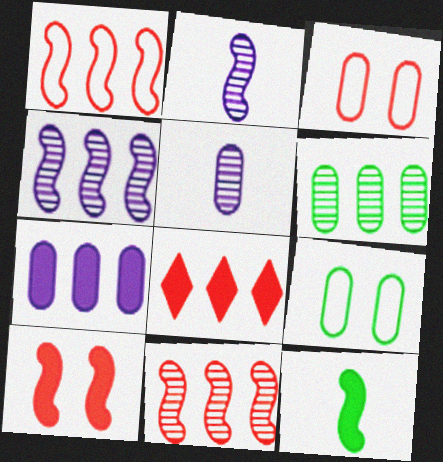[[2, 8, 9]]